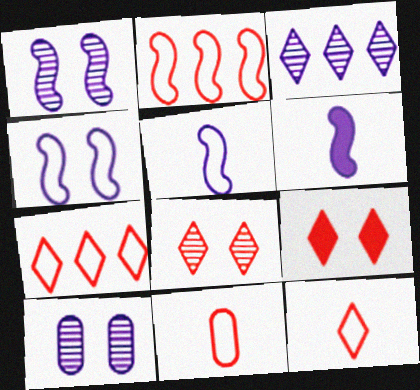[]